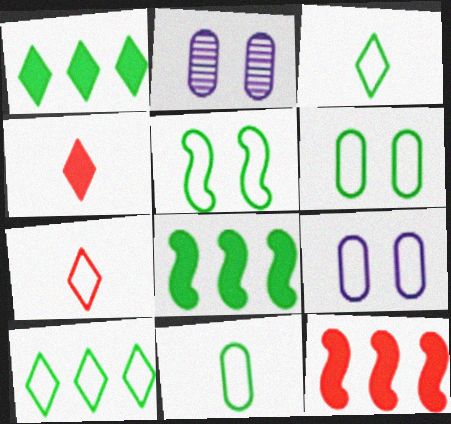[[2, 3, 12], 
[2, 7, 8], 
[5, 10, 11]]